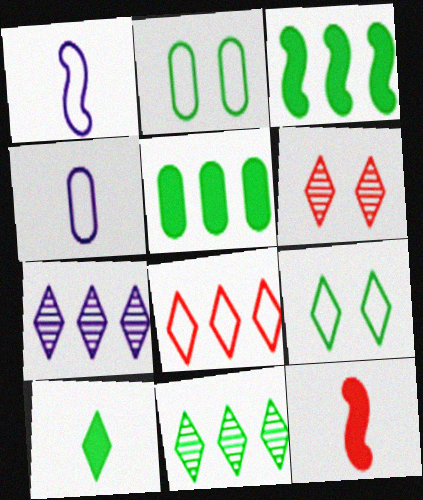[[1, 2, 8], 
[1, 5, 6], 
[2, 7, 12], 
[3, 4, 6], 
[9, 10, 11]]